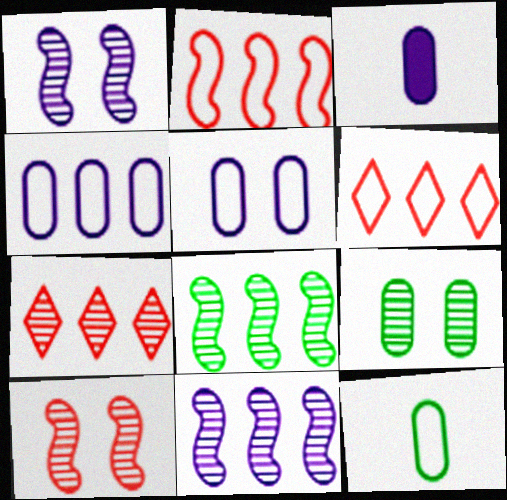[]